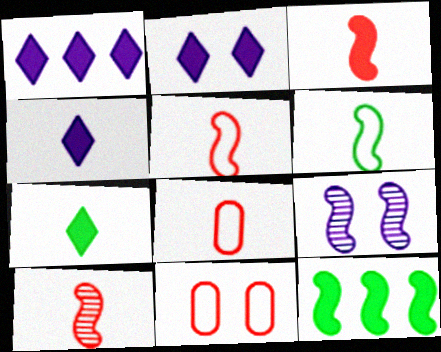[[1, 2, 4], 
[3, 5, 10], 
[5, 9, 12]]